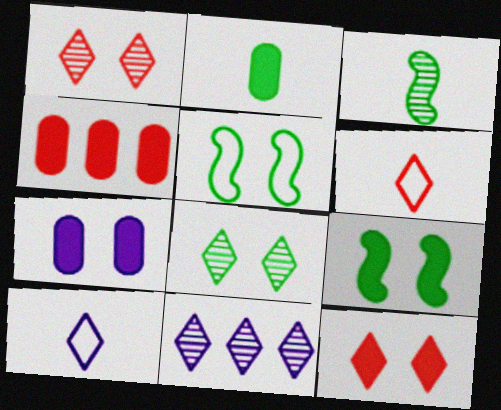[[1, 5, 7], 
[2, 4, 7], 
[7, 9, 12]]